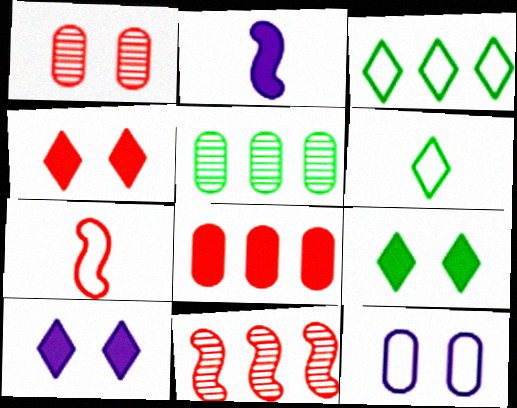[[1, 2, 3], 
[2, 8, 9], 
[3, 7, 12], 
[4, 9, 10], 
[5, 7, 10]]